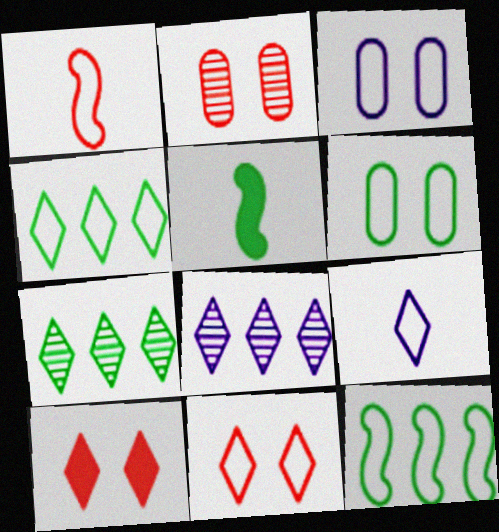[[1, 3, 4], 
[4, 9, 11], 
[5, 6, 7], 
[7, 9, 10]]